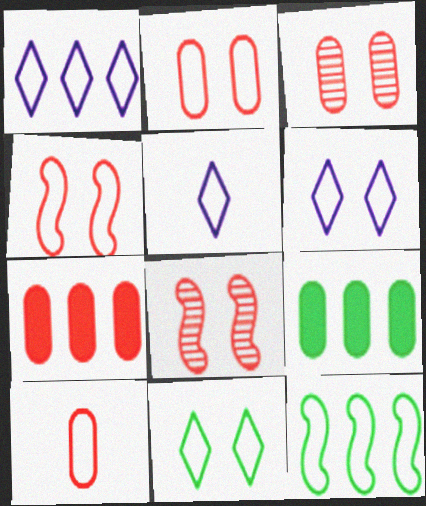[[1, 5, 6], 
[2, 5, 12], 
[3, 7, 10], 
[5, 8, 9], 
[6, 10, 12]]